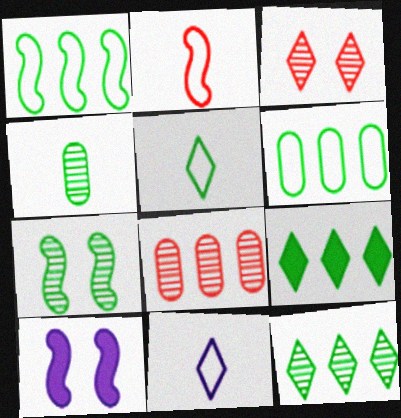[[3, 9, 11], 
[4, 7, 12], 
[5, 8, 10]]